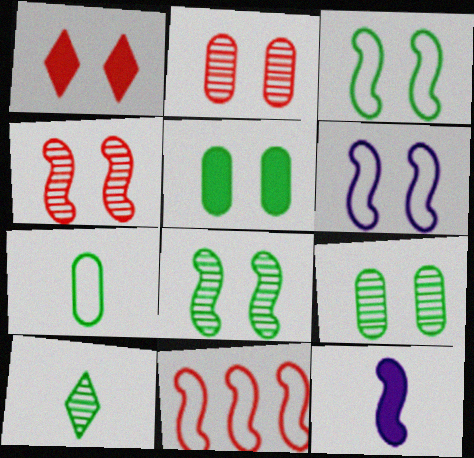[[1, 6, 9], 
[8, 11, 12]]